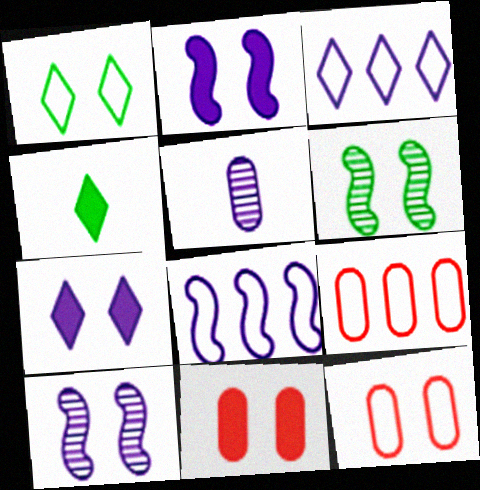[[1, 10, 11], 
[2, 3, 5], 
[4, 9, 10], 
[5, 7, 8], 
[6, 7, 12]]